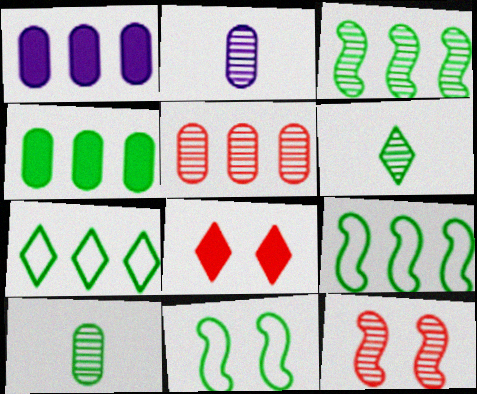[[2, 8, 9], 
[3, 4, 7], 
[4, 6, 11]]